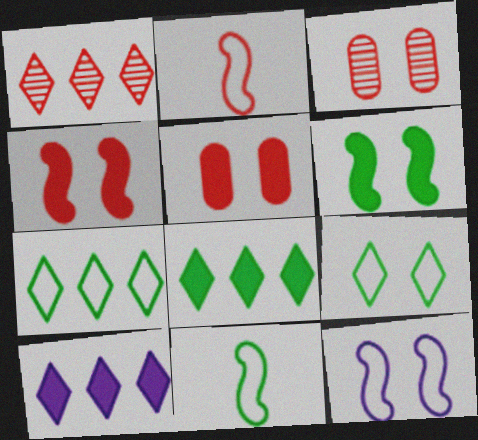[[1, 2, 5], 
[1, 7, 10], 
[3, 10, 11]]